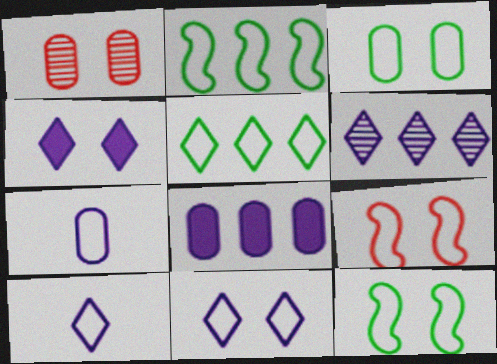[[1, 4, 12], 
[3, 9, 11], 
[4, 6, 10], 
[5, 7, 9]]